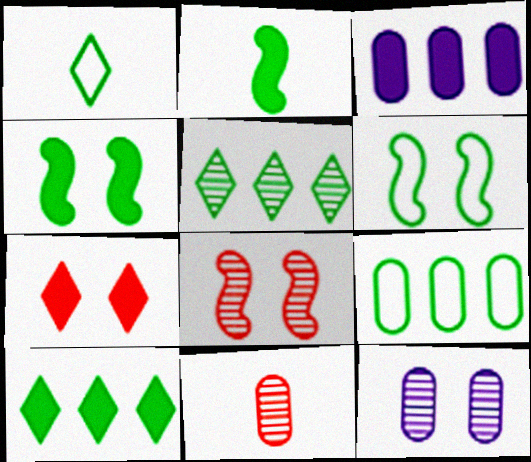[[1, 3, 8], 
[1, 6, 9], 
[2, 3, 7], 
[6, 7, 12]]